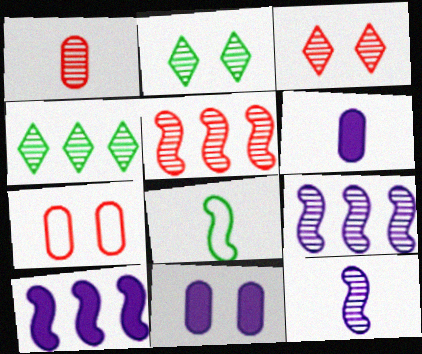[[1, 2, 9], 
[1, 3, 5]]